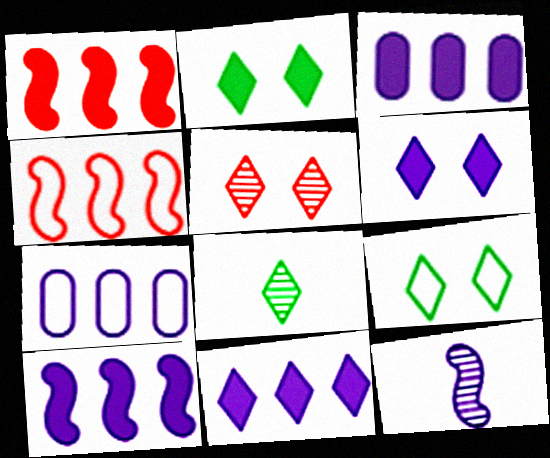[[3, 10, 11], 
[5, 6, 9], 
[6, 7, 12]]